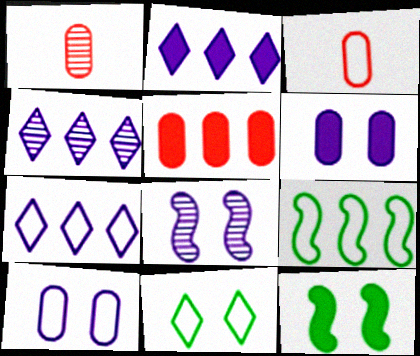[[1, 7, 12], 
[2, 4, 7], 
[3, 4, 12], 
[4, 5, 9]]